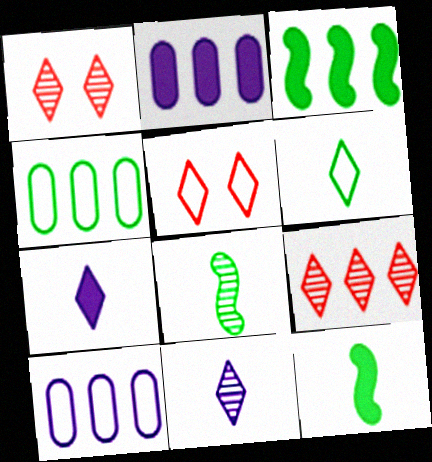[[1, 10, 12], 
[2, 5, 8], 
[3, 9, 10]]